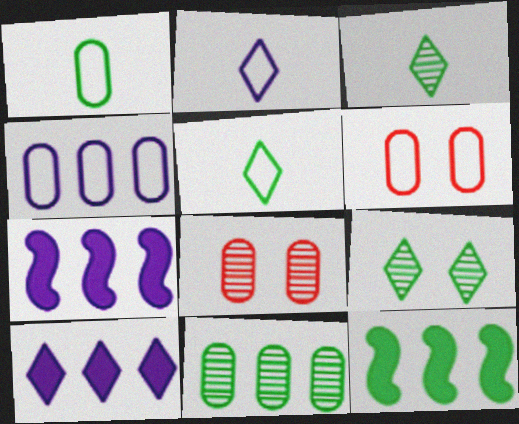[[1, 4, 6], 
[1, 9, 12], 
[2, 8, 12], 
[3, 6, 7], 
[5, 7, 8]]